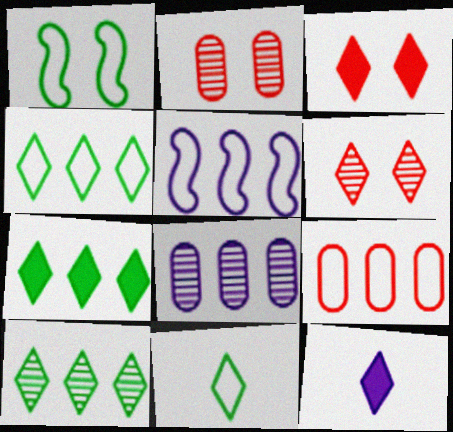[[3, 7, 12], 
[4, 5, 9], 
[4, 6, 12], 
[4, 7, 10]]